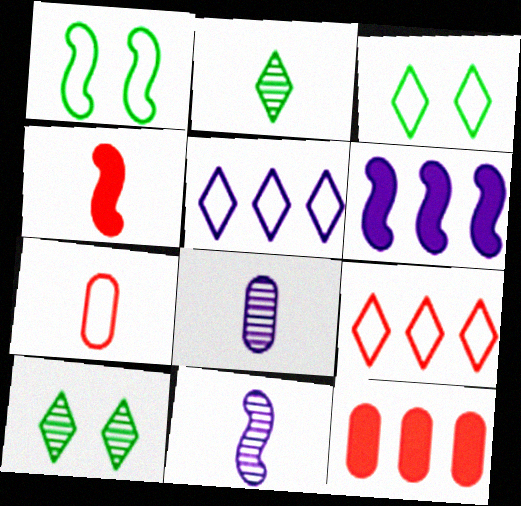[[1, 5, 7], 
[3, 11, 12], 
[6, 7, 10]]